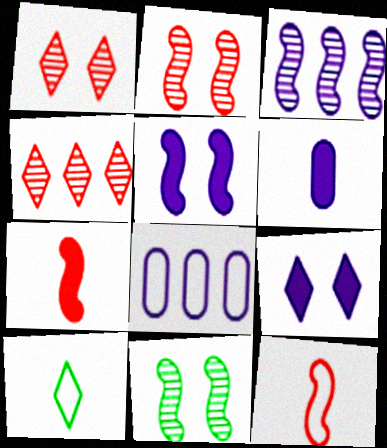[[4, 9, 10]]